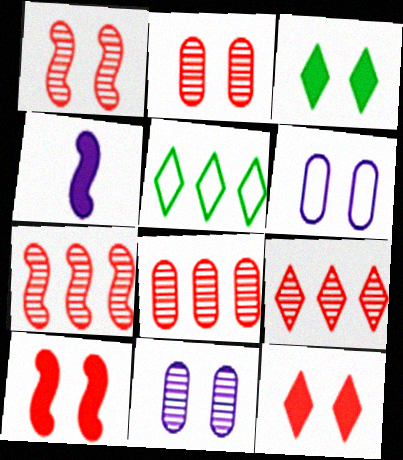[[1, 3, 6], 
[2, 4, 5], 
[7, 8, 9]]